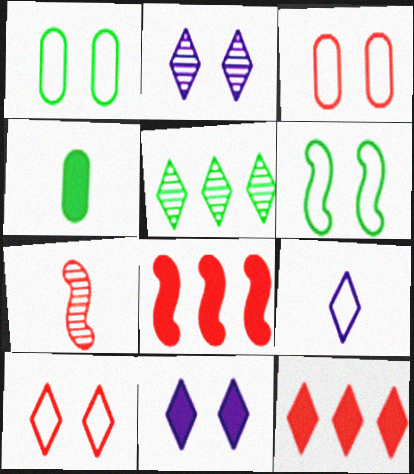[[3, 7, 12], 
[4, 5, 6], 
[4, 7, 9], 
[4, 8, 11]]